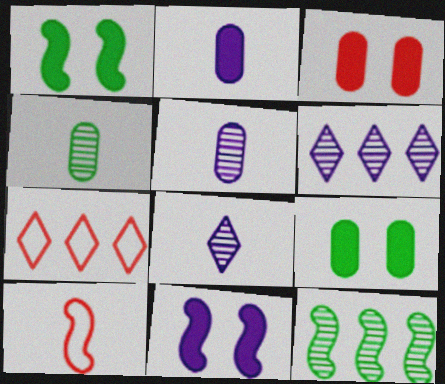[[1, 5, 7], 
[4, 7, 11], 
[6, 9, 10], 
[10, 11, 12]]